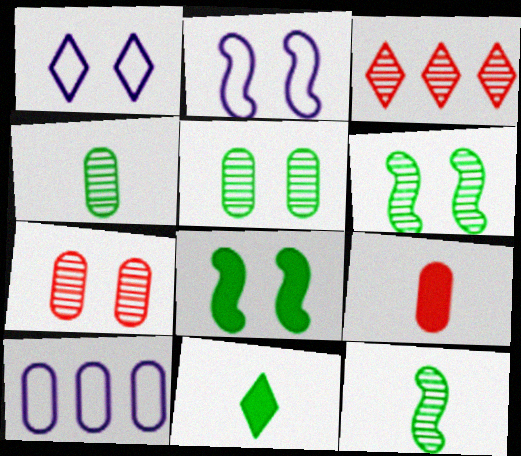[[1, 3, 11], 
[1, 7, 8], 
[5, 9, 10]]